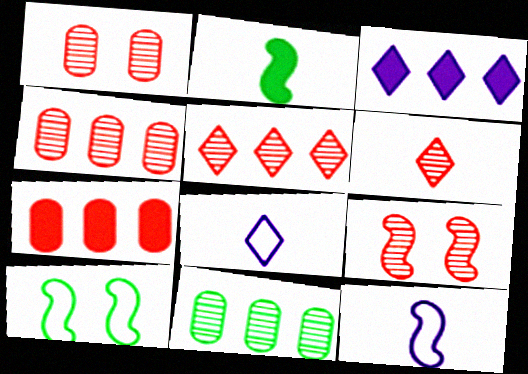[[4, 6, 9]]